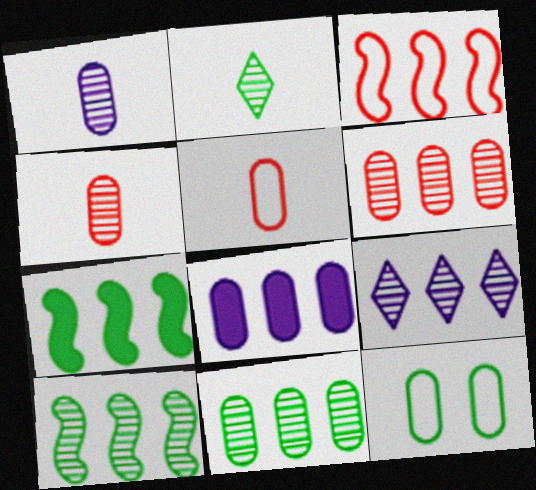[[2, 7, 12], 
[4, 8, 12], 
[6, 9, 10]]